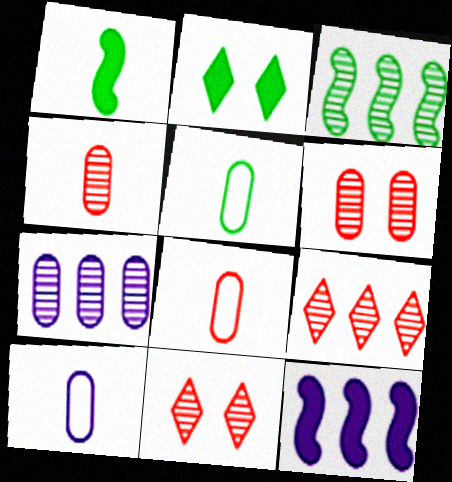[[2, 3, 5], 
[3, 7, 9], 
[5, 8, 10], 
[5, 11, 12]]